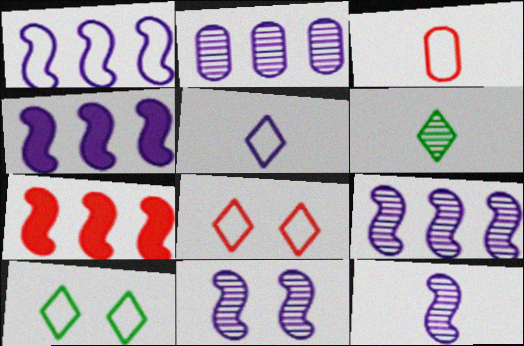[[1, 3, 10], 
[1, 4, 9], 
[9, 11, 12]]